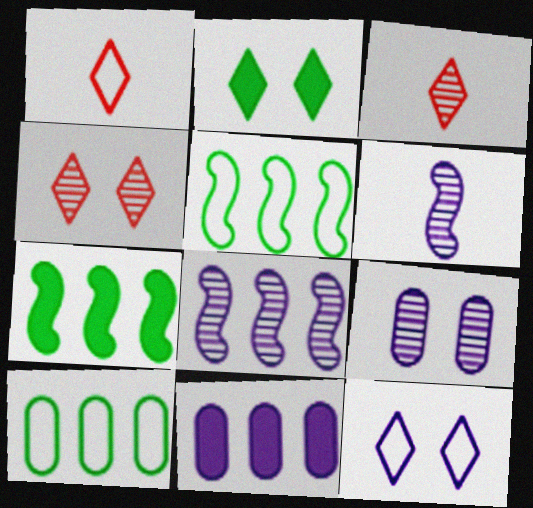[[1, 7, 9], 
[2, 4, 12], 
[6, 11, 12]]